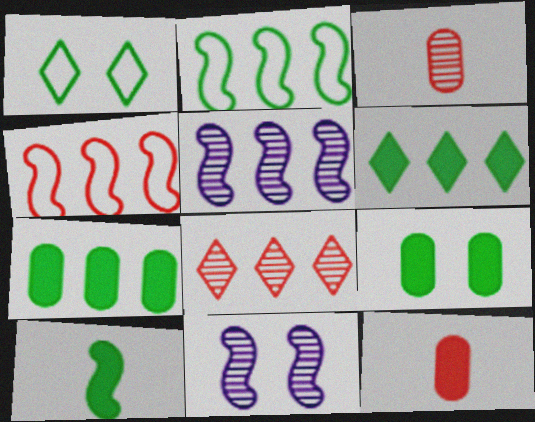[[1, 5, 12], 
[4, 10, 11], 
[6, 9, 10]]